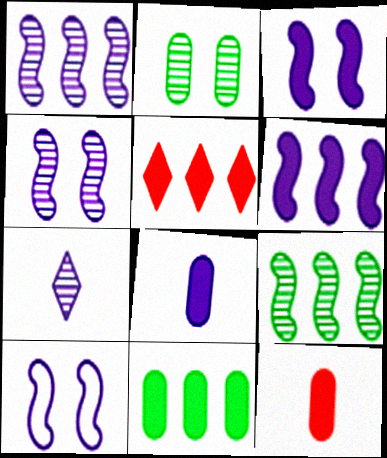[[3, 4, 10], 
[5, 6, 11]]